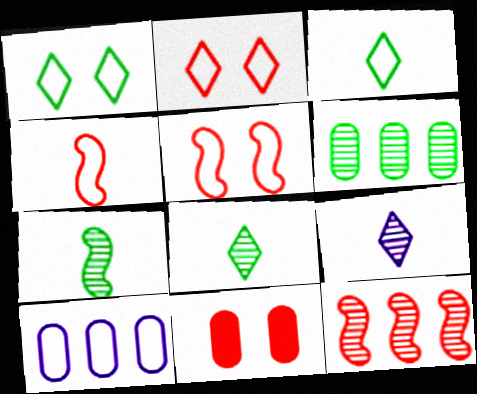[[1, 4, 10], 
[3, 5, 10]]